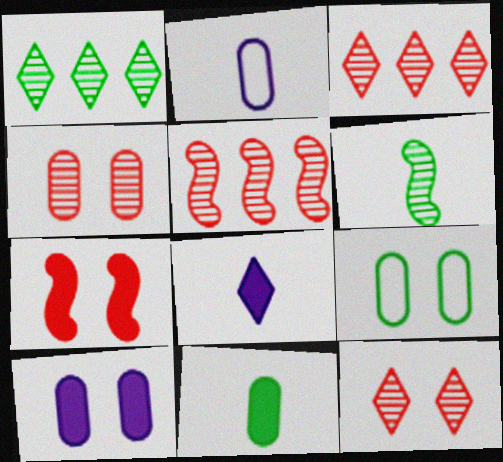[[1, 2, 7], 
[4, 9, 10], 
[5, 8, 9]]